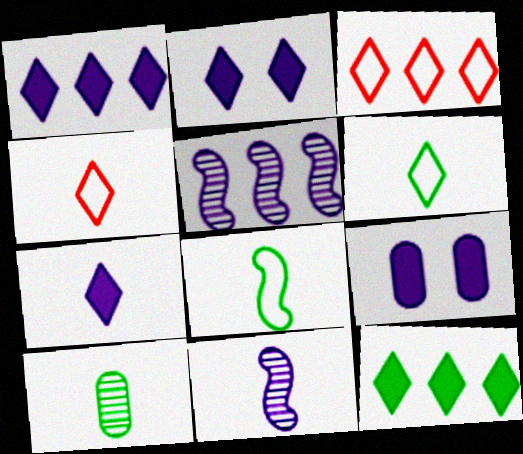[[1, 2, 7]]